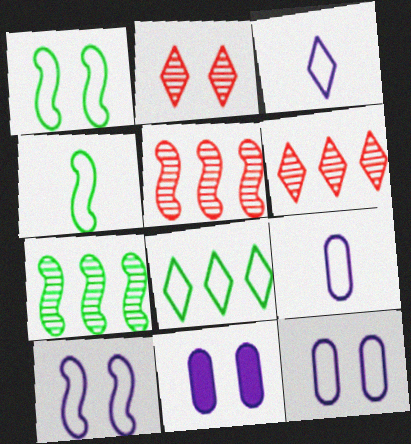[[1, 2, 11], 
[4, 6, 11]]